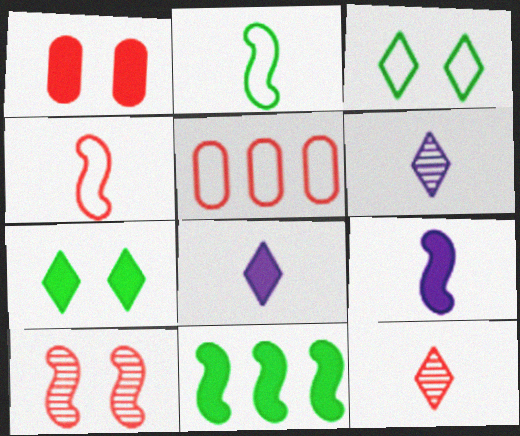[[1, 8, 11]]